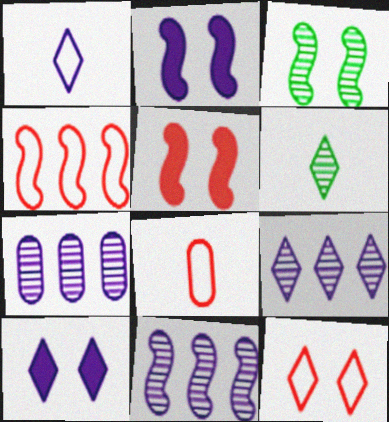[[1, 2, 7], 
[1, 9, 10], 
[4, 8, 12], 
[7, 9, 11]]